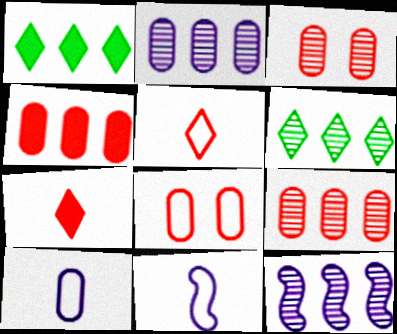[[1, 3, 11], 
[6, 9, 12]]